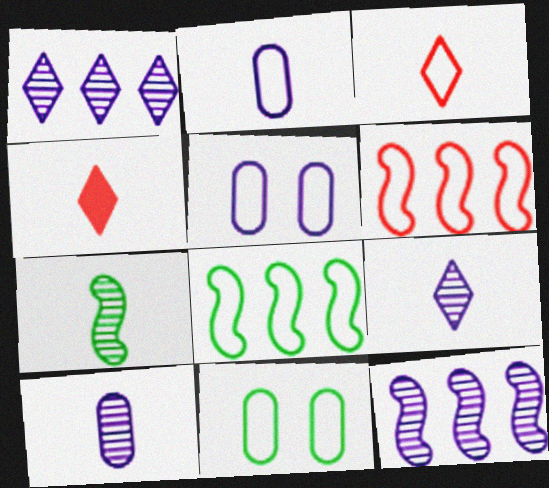[[2, 4, 7], 
[3, 5, 8], 
[4, 11, 12]]